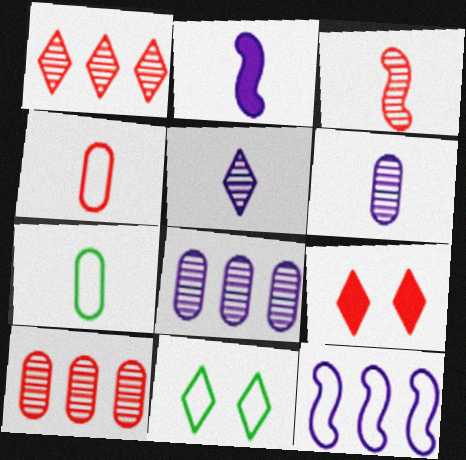[[2, 10, 11], 
[4, 11, 12]]